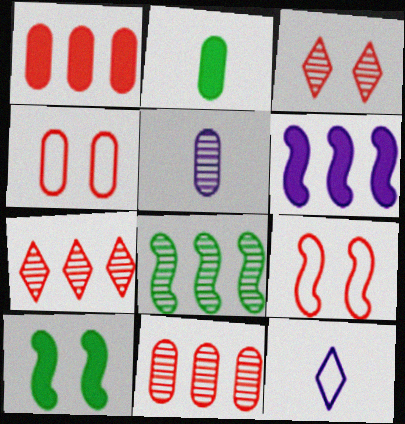[[3, 5, 8], 
[10, 11, 12]]